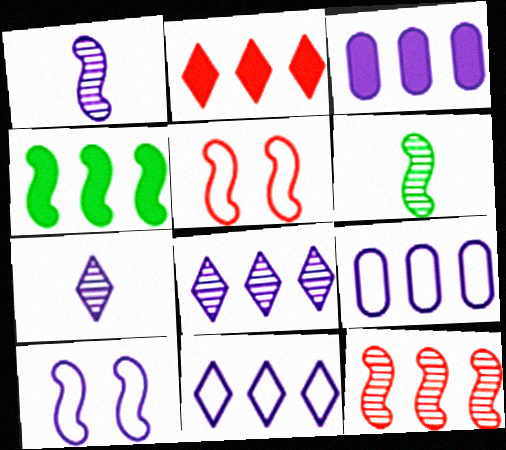[[1, 4, 5], 
[2, 3, 4], 
[3, 7, 10]]